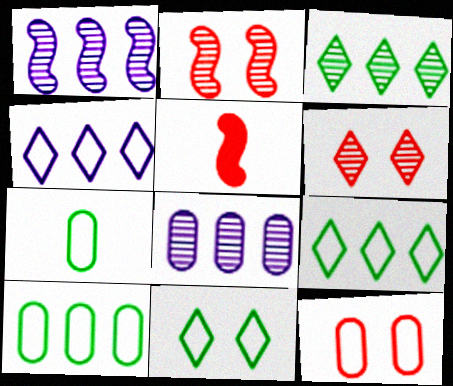[[5, 8, 11]]